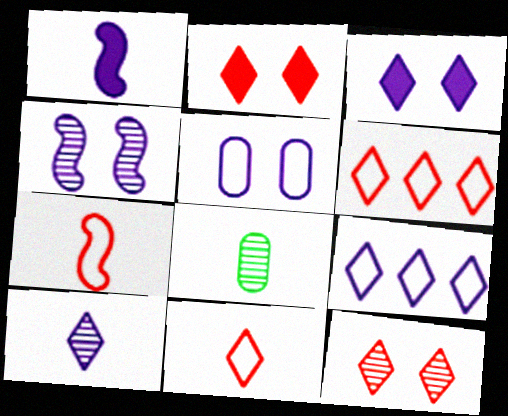[[1, 8, 11], 
[3, 4, 5], 
[3, 9, 10]]